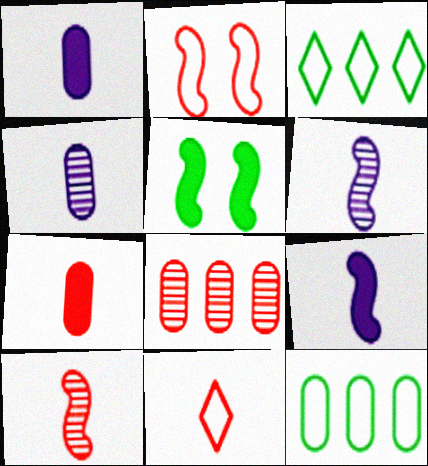[[7, 10, 11]]